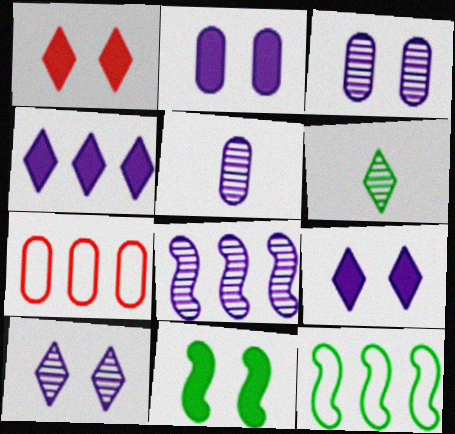[[1, 2, 11], 
[1, 5, 12], 
[5, 8, 10]]